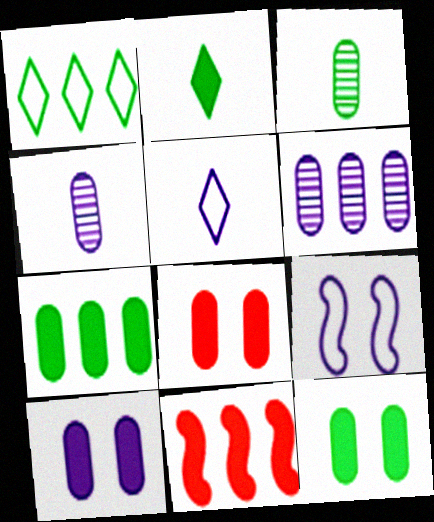[[1, 6, 11], 
[2, 10, 11], 
[8, 10, 12]]